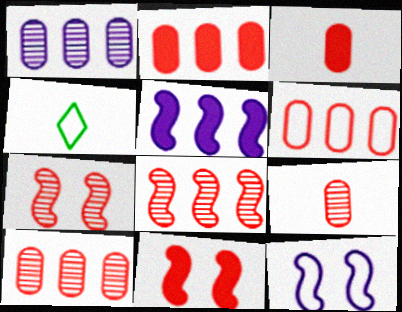[[1, 4, 11], 
[2, 6, 10], 
[4, 6, 12]]